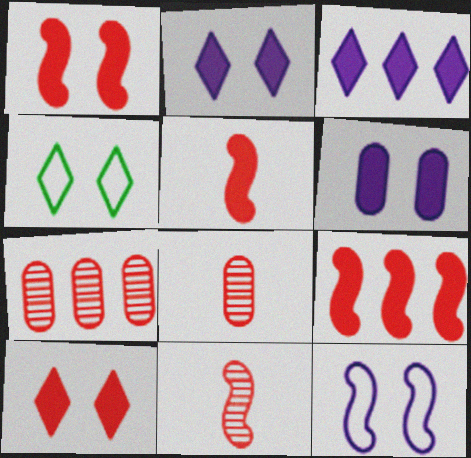[[1, 5, 9]]